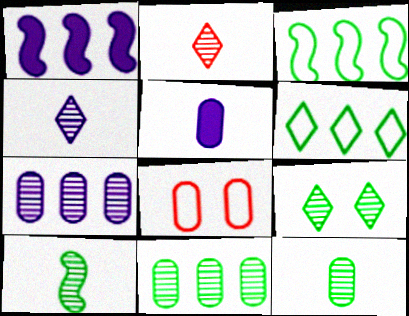[[5, 8, 11], 
[9, 10, 11]]